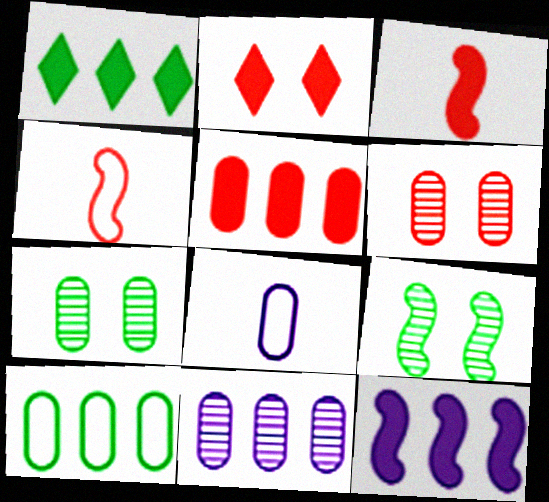[[1, 5, 12], 
[2, 3, 5], 
[4, 9, 12], 
[5, 7, 8], 
[5, 10, 11]]